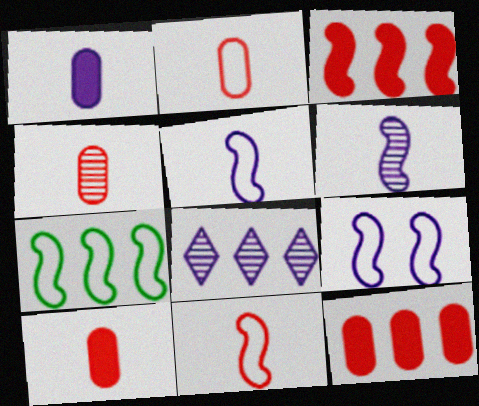[[1, 8, 9], 
[2, 4, 10], 
[7, 8, 12], 
[7, 9, 11]]